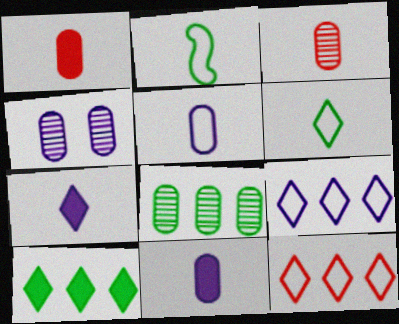[[2, 3, 7], 
[3, 4, 8]]